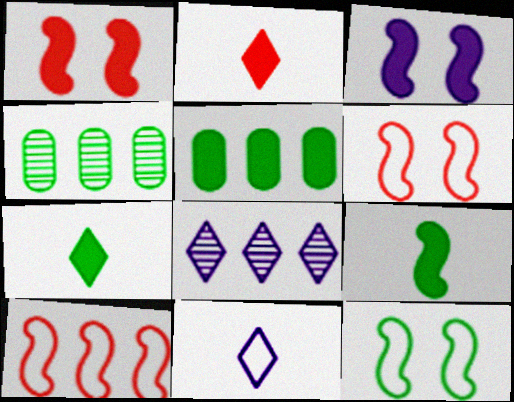[[1, 4, 11], 
[2, 3, 5], 
[4, 7, 12], 
[5, 8, 10]]